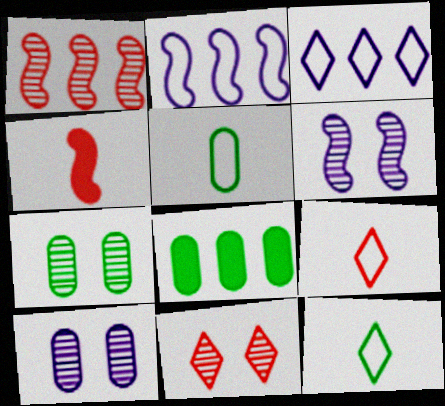[[1, 3, 8], 
[3, 4, 7], 
[5, 7, 8], 
[6, 7, 11], 
[6, 8, 9]]